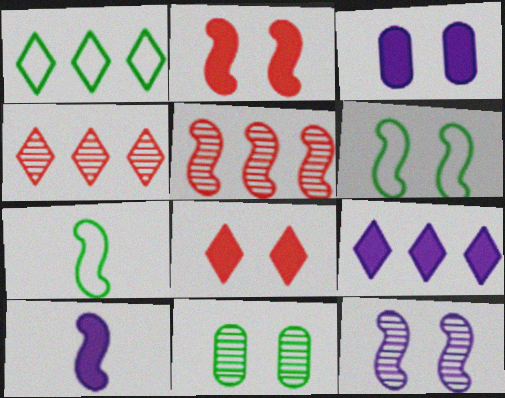[[1, 4, 9], 
[2, 6, 12], 
[3, 4, 7], 
[3, 9, 10], 
[5, 6, 10]]